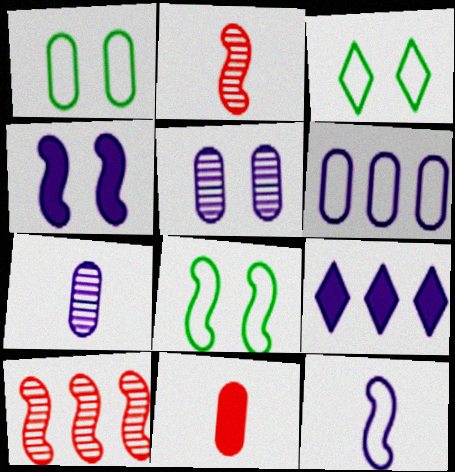[[1, 2, 9], 
[1, 3, 8], 
[5, 9, 12]]